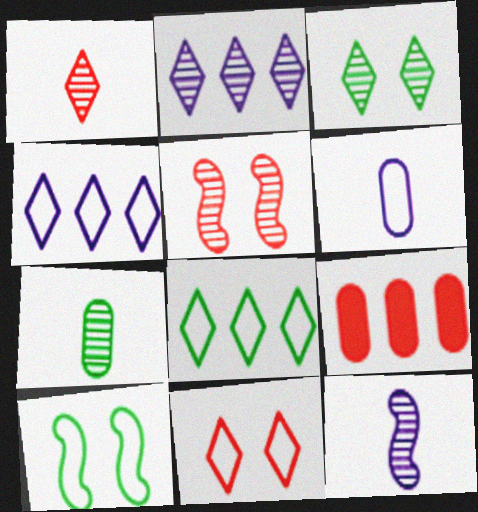[[1, 2, 3], 
[1, 7, 12], 
[2, 5, 7]]